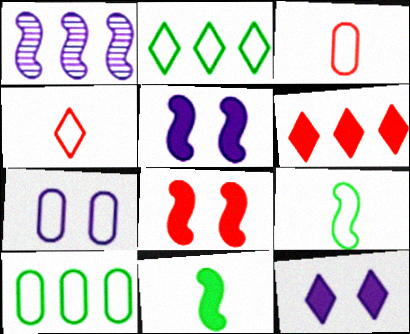[[1, 6, 10], 
[1, 8, 9], 
[3, 7, 10]]